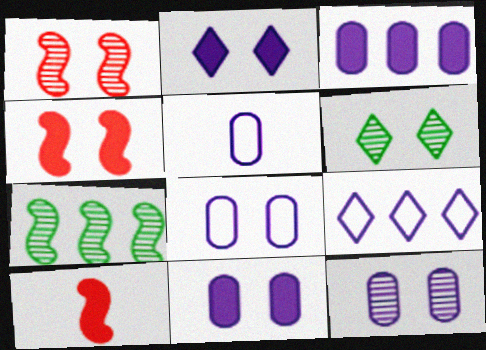[[1, 6, 12], 
[3, 5, 12], 
[4, 6, 8], 
[8, 11, 12]]